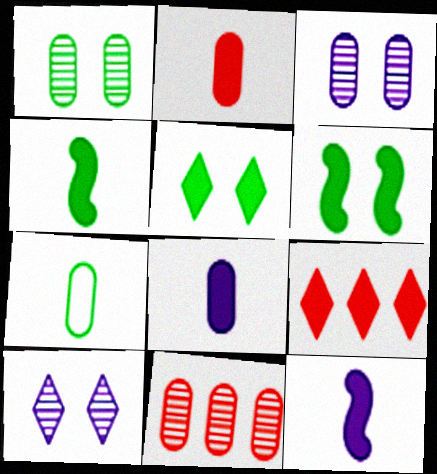[[6, 8, 9]]